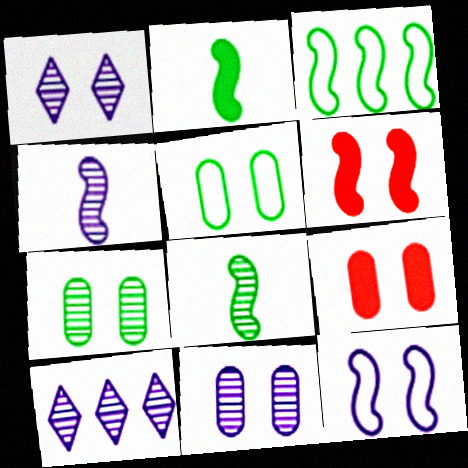[[1, 5, 6], 
[3, 4, 6], 
[4, 10, 11], 
[5, 9, 11]]